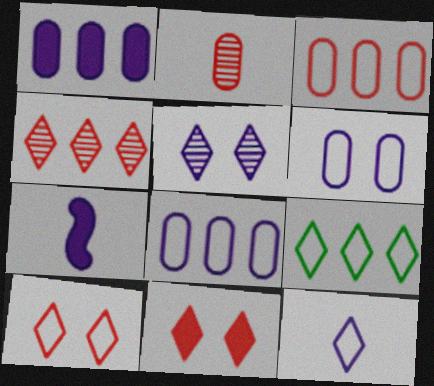[[5, 7, 8], 
[9, 10, 12]]